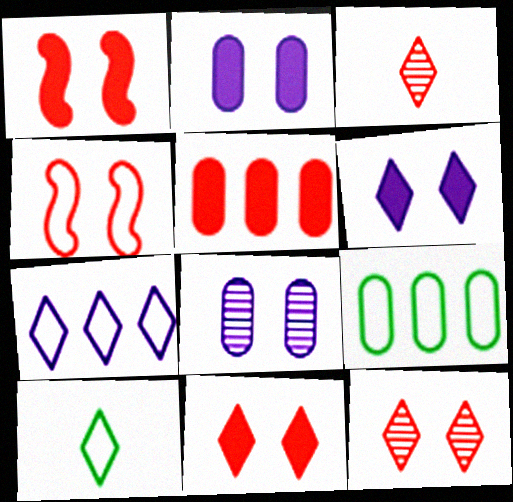[[3, 4, 5]]